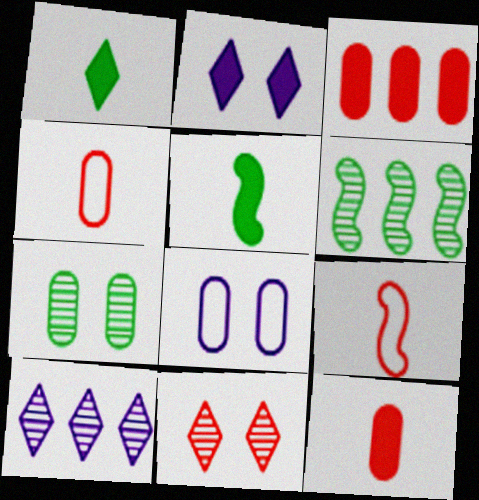[[2, 3, 5], 
[2, 4, 6], 
[3, 9, 11]]